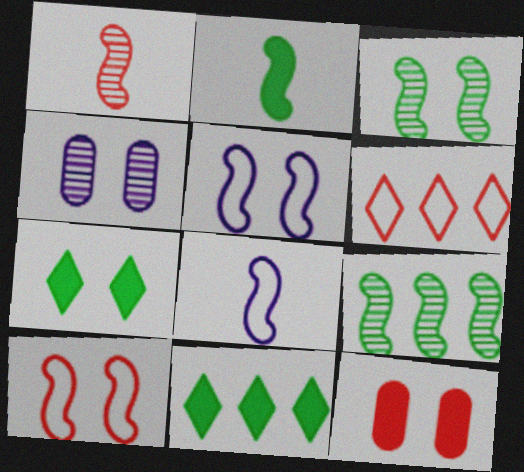[[1, 2, 8], 
[1, 6, 12], 
[2, 4, 6], 
[4, 7, 10]]